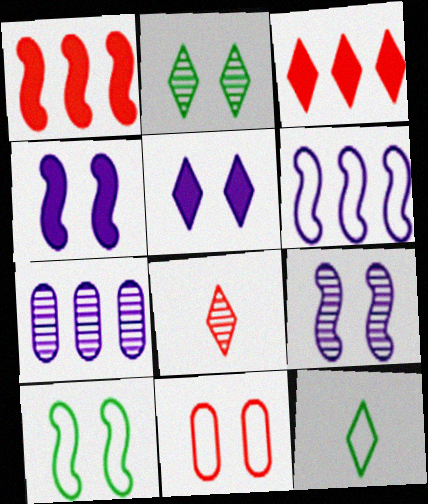[[1, 8, 11], 
[2, 4, 11], 
[6, 11, 12]]